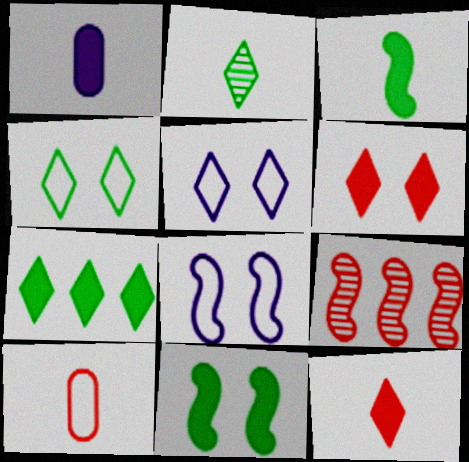[[1, 3, 12], 
[1, 4, 9], 
[2, 4, 7], 
[3, 8, 9], 
[6, 9, 10]]